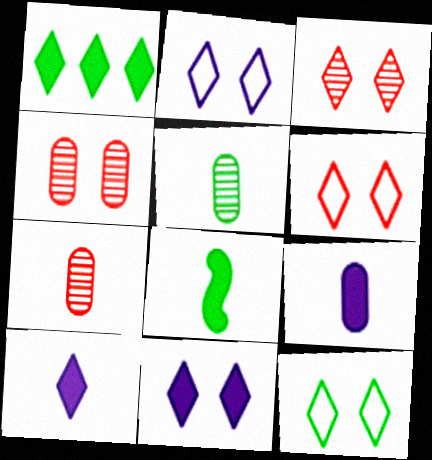[[2, 6, 12], 
[3, 11, 12]]